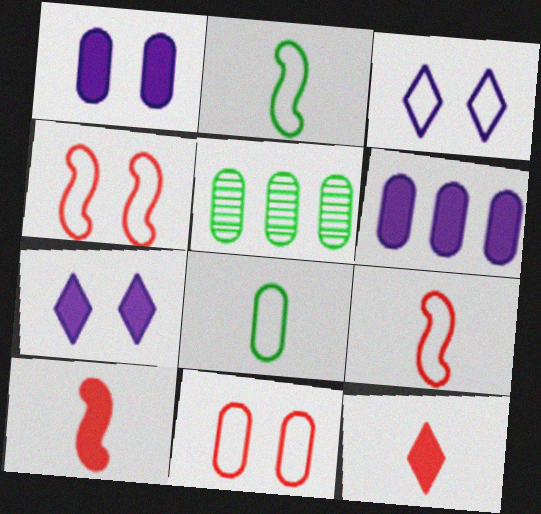[[3, 5, 10], 
[5, 7, 9]]